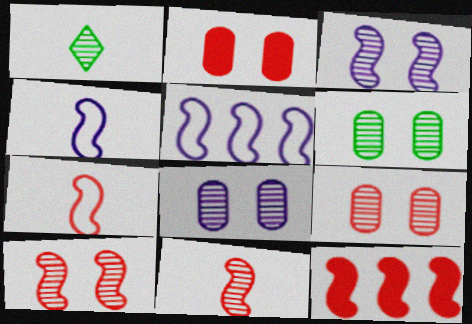[[1, 2, 5], 
[6, 8, 9], 
[7, 10, 12]]